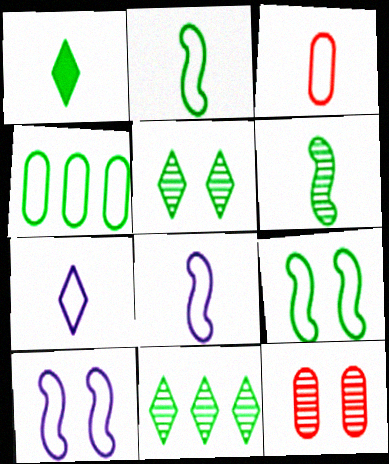[[2, 3, 7]]